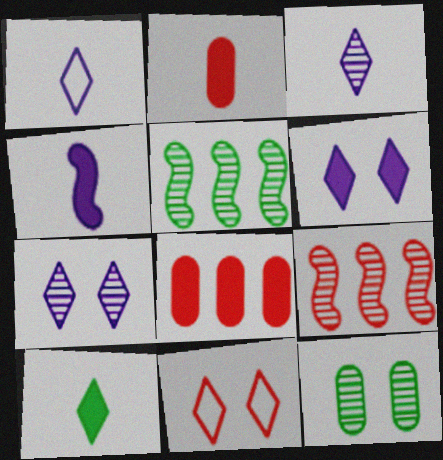[[2, 4, 10], 
[2, 9, 11], 
[3, 9, 12]]